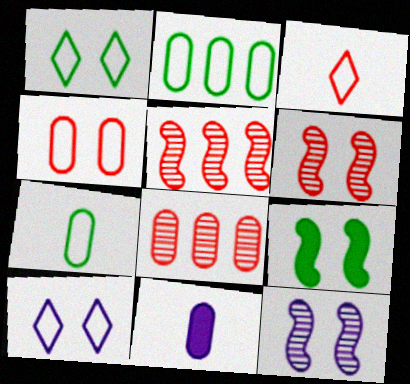[[1, 5, 11]]